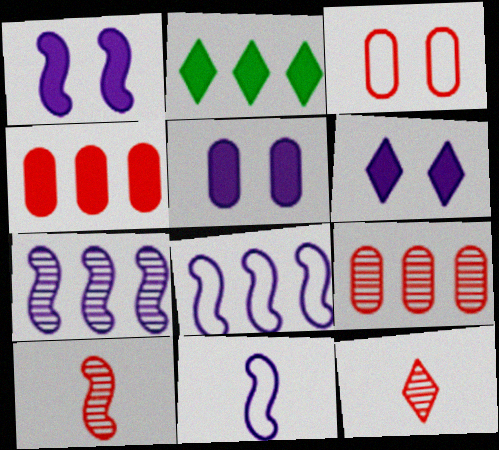[[1, 5, 6], 
[1, 7, 11], 
[2, 8, 9]]